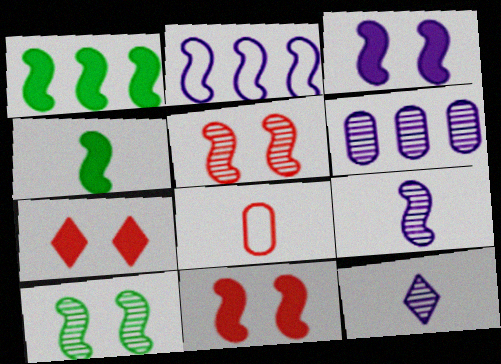[[2, 3, 9], 
[2, 4, 5], 
[4, 8, 12]]